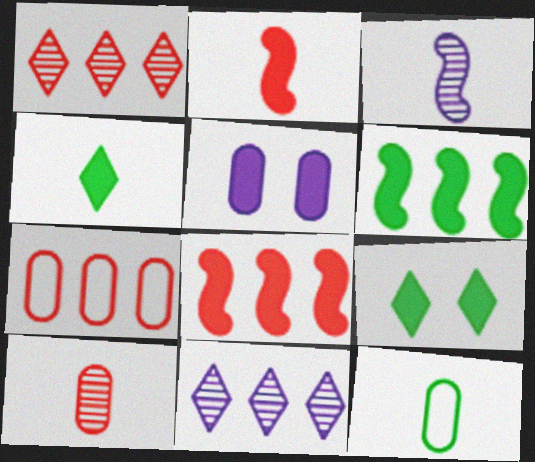[[1, 7, 8], 
[3, 7, 9], 
[4, 5, 8], 
[6, 7, 11]]